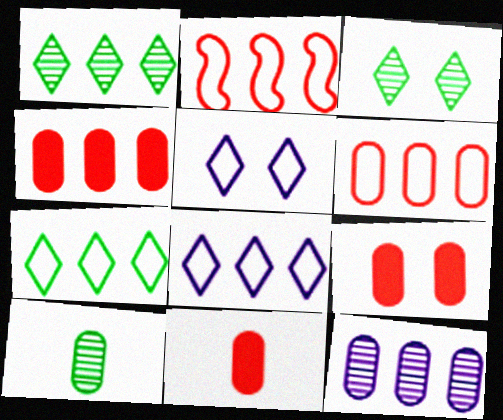[[4, 9, 11]]